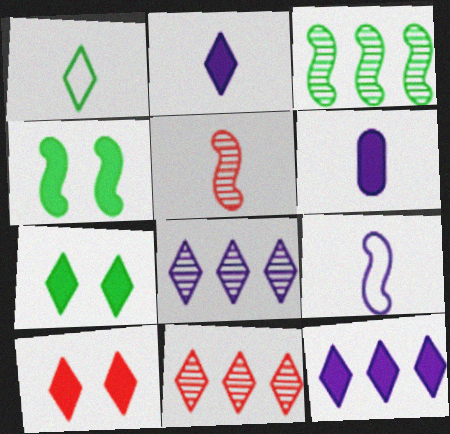[[1, 5, 6], 
[1, 8, 10]]